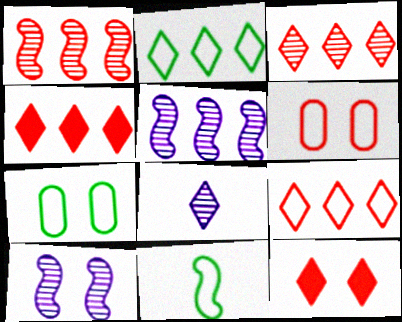[[2, 7, 11], 
[2, 8, 12], 
[3, 4, 9], 
[7, 10, 12]]